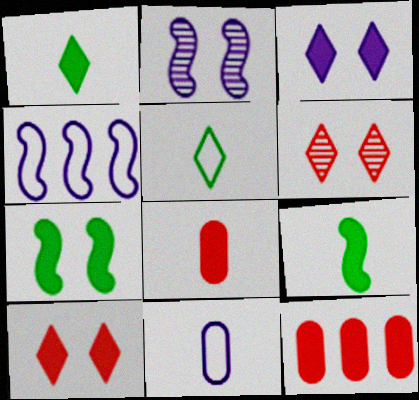[[2, 5, 12], 
[3, 9, 12]]